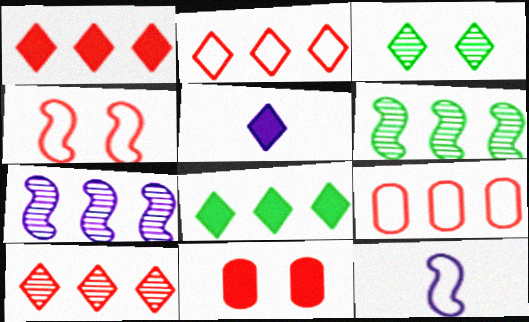[[1, 2, 10], 
[2, 3, 5], 
[7, 8, 9]]